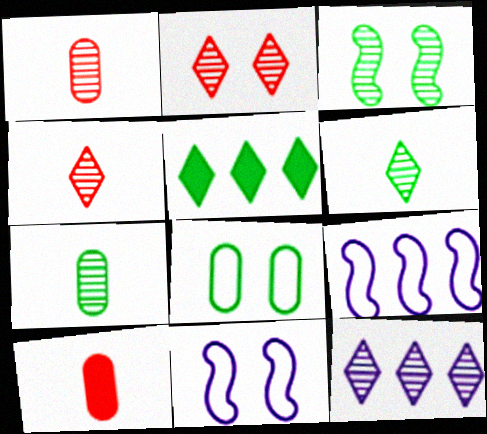[[1, 3, 12], 
[1, 5, 11], 
[2, 6, 12]]